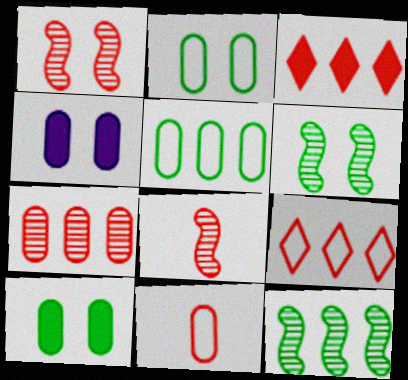[[1, 3, 11]]